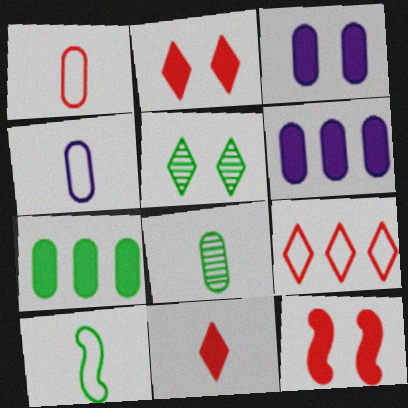[[5, 7, 10]]